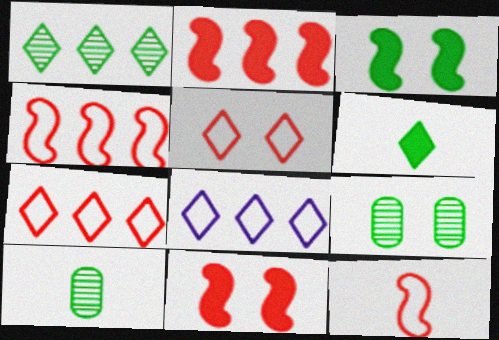[[8, 10, 11]]